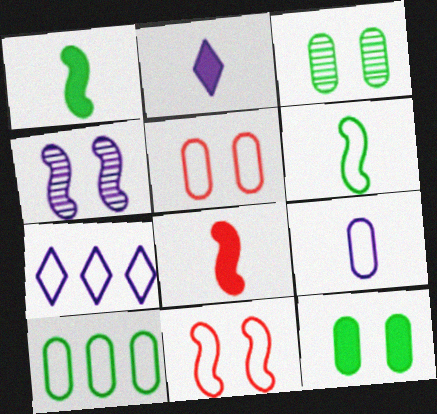[[3, 7, 8], 
[5, 6, 7], 
[5, 9, 10]]